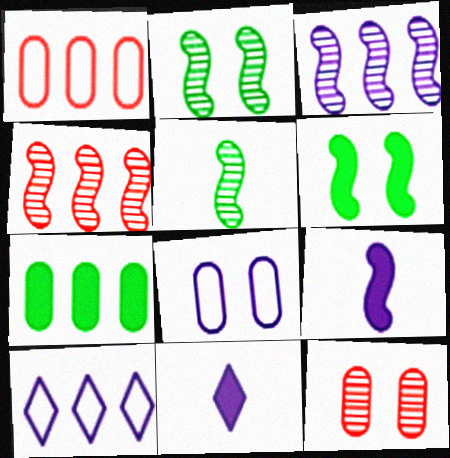[[1, 2, 11], 
[3, 8, 11], 
[4, 7, 10]]